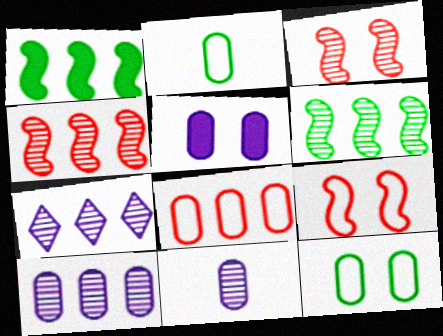[[1, 7, 8]]